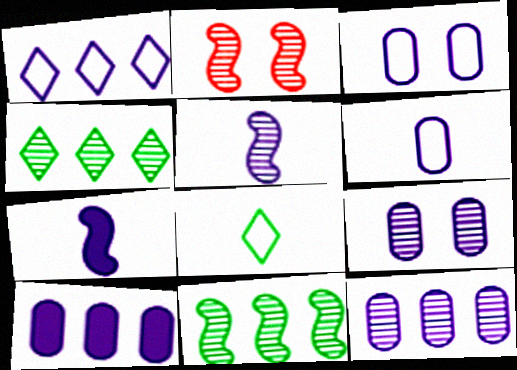[[1, 7, 9], 
[2, 5, 11], 
[2, 8, 10], 
[6, 9, 10]]